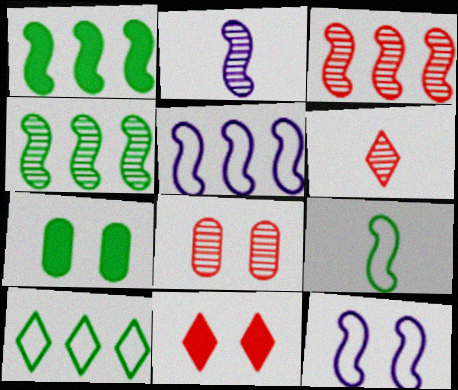[[1, 3, 5], 
[3, 6, 8], 
[5, 6, 7]]